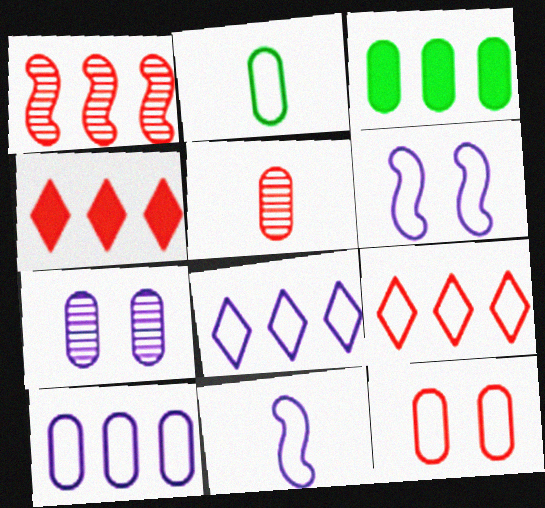[[1, 3, 8], 
[2, 6, 9], 
[2, 10, 12]]